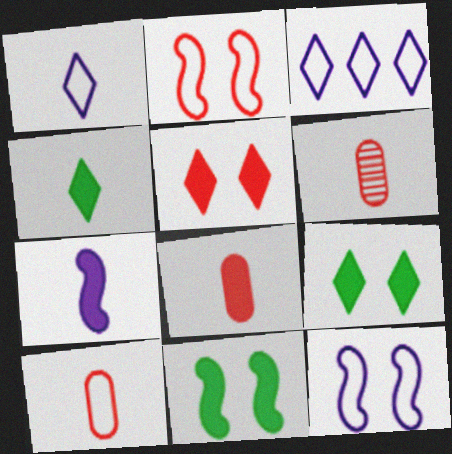[[3, 6, 11], 
[4, 7, 8], 
[6, 8, 10]]